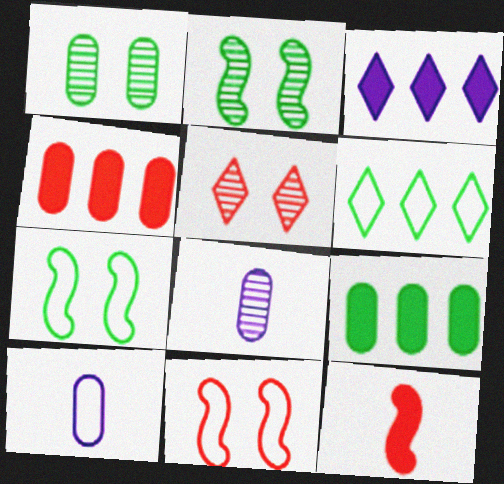[[1, 4, 10], 
[6, 10, 11]]